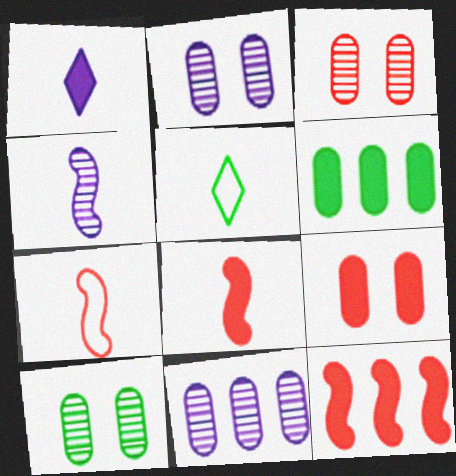[[2, 3, 10], 
[2, 5, 12]]